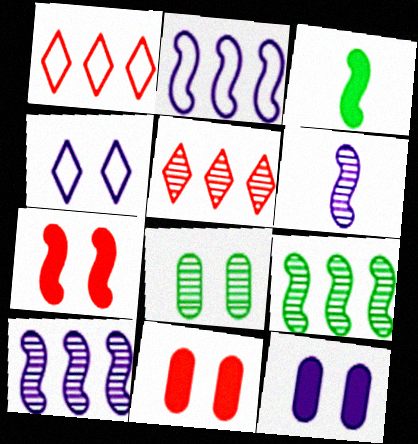[[4, 7, 8], 
[5, 6, 8]]